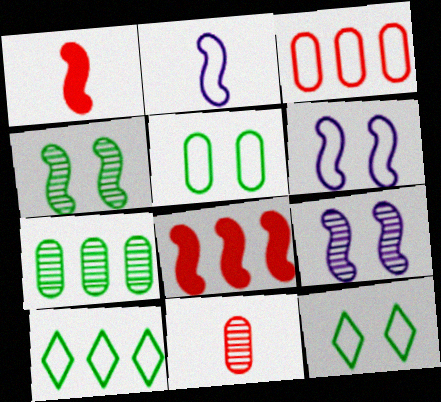[[2, 3, 12], 
[2, 4, 8]]